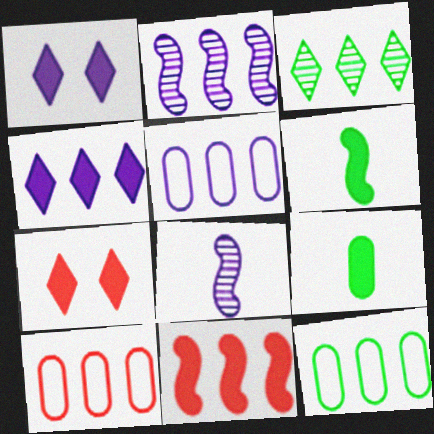[[1, 5, 8], 
[1, 9, 11], 
[2, 4, 5], 
[3, 5, 11], 
[5, 10, 12], 
[7, 8, 12]]